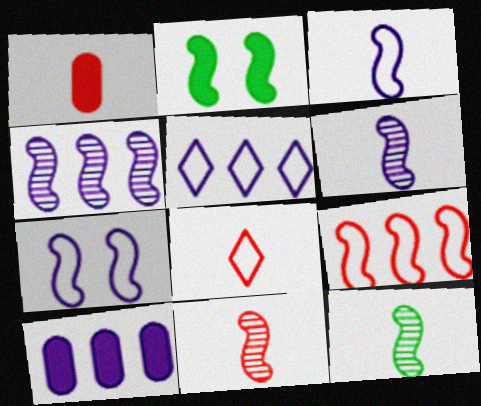[[1, 8, 11], 
[2, 6, 9], 
[4, 5, 10], 
[6, 11, 12]]